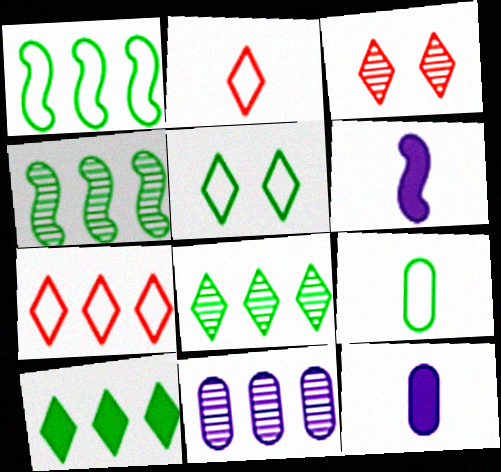[[1, 3, 12], 
[1, 5, 9]]